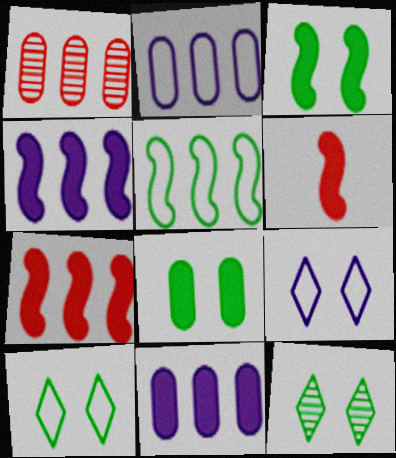[[2, 6, 12], 
[3, 4, 6]]